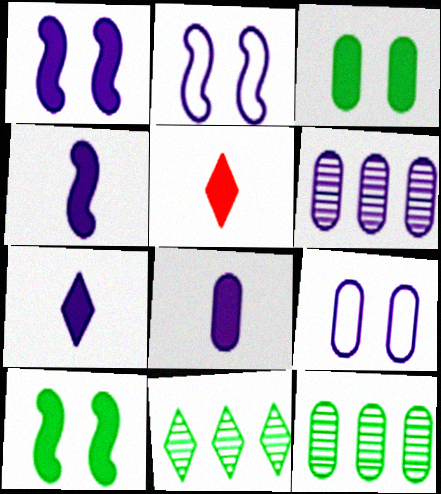[[2, 5, 12], 
[2, 6, 7], 
[4, 7, 8], 
[6, 8, 9]]